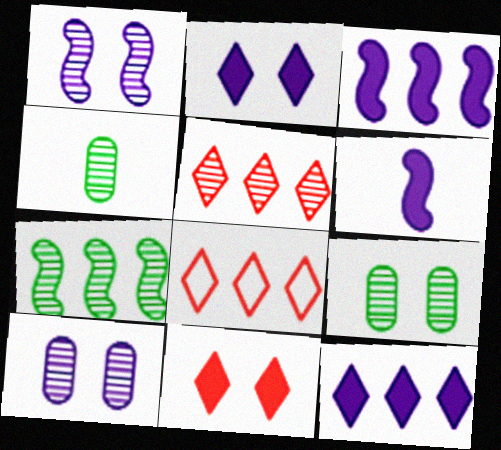[[1, 4, 5], 
[6, 8, 9]]